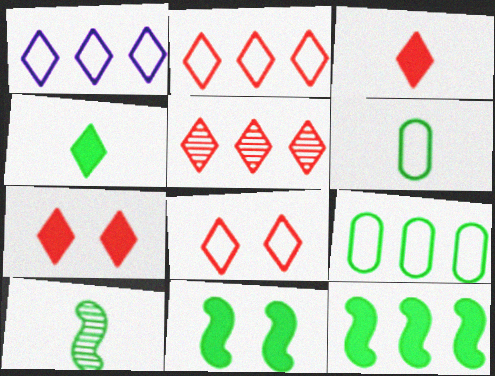[[3, 5, 8], 
[4, 6, 10]]